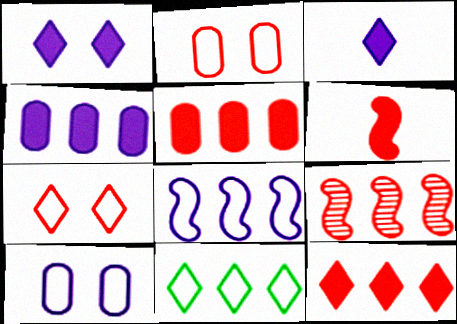[[4, 9, 11]]